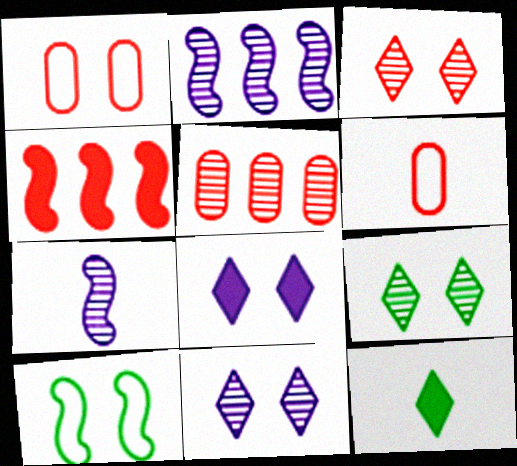[[1, 2, 12], 
[3, 4, 6], 
[3, 9, 11], 
[4, 7, 10], 
[5, 7, 9], 
[6, 7, 12]]